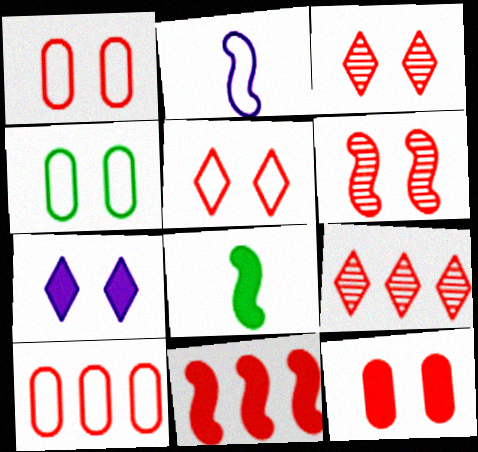[[4, 6, 7], 
[5, 6, 12], 
[9, 10, 11]]